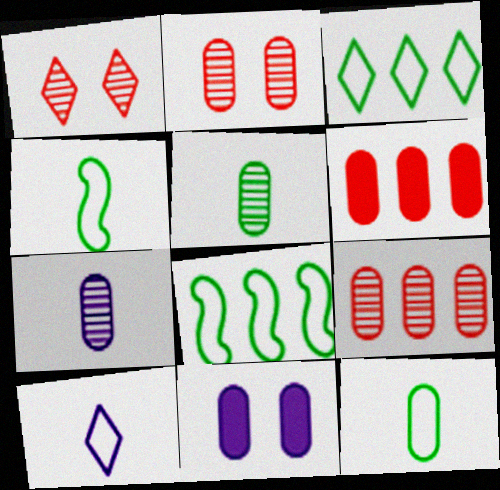[[9, 11, 12]]